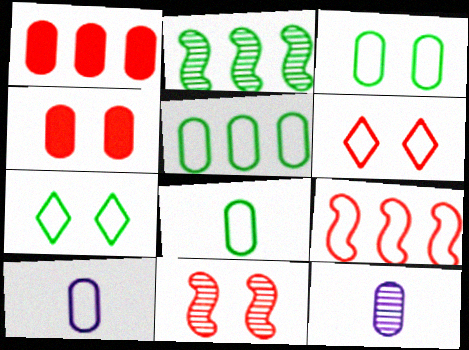[[1, 3, 12], 
[3, 5, 8], 
[4, 5, 12], 
[4, 6, 11], 
[7, 9, 10]]